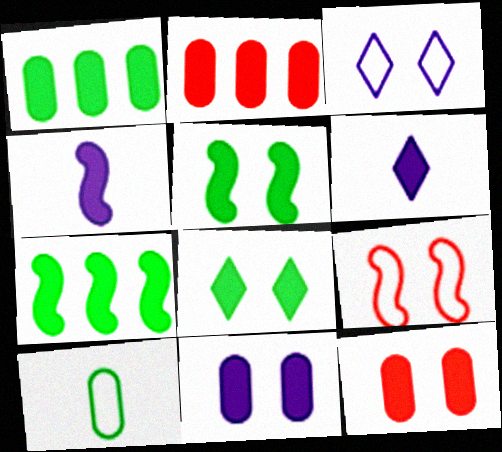[[2, 4, 8], 
[2, 5, 6], 
[6, 7, 12]]